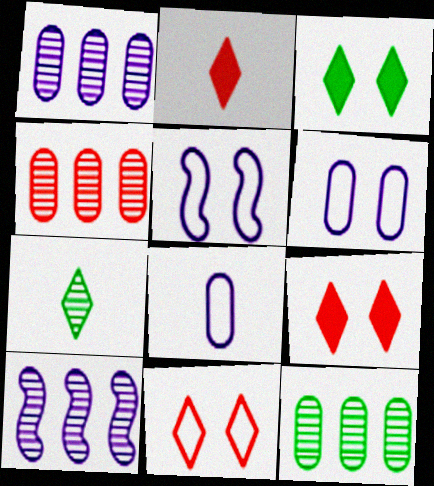[[1, 4, 12], 
[2, 5, 12]]